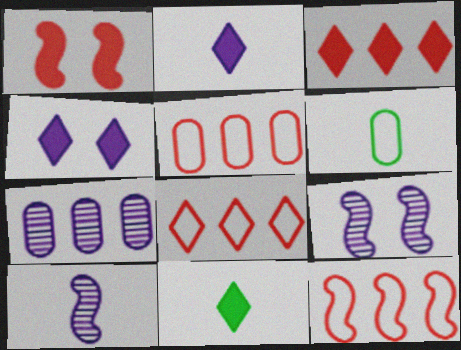[[3, 4, 11], 
[3, 6, 9], 
[5, 8, 12], 
[5, 9, 11]]